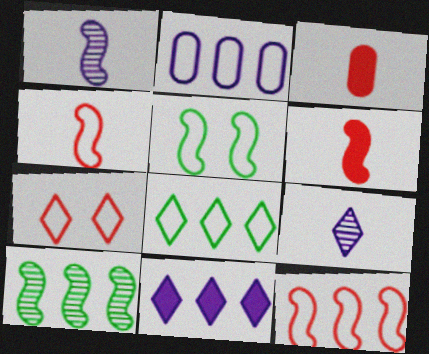[[2, 8, 12]]